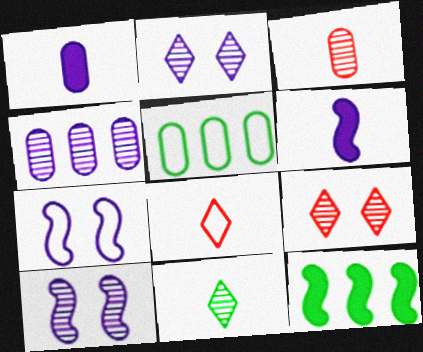[[5, 6, 9], 
[5, 7, 8]]